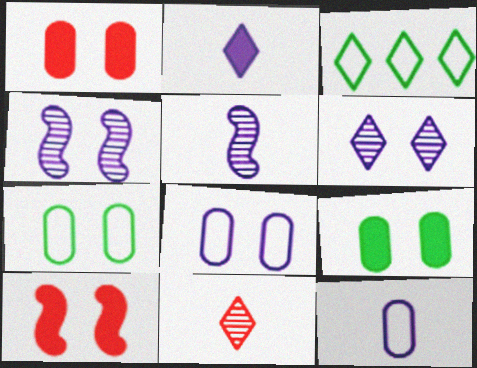[[1, 3, 5], 
[2, 5, 12], 
[6, 7, 10]]